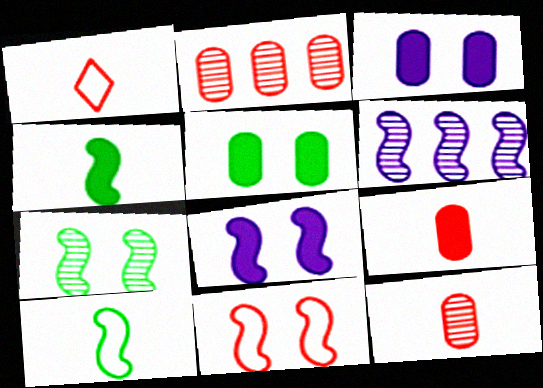[[1, 5, 6], 
[4, 6, 11], 
[7, 8, 11]]